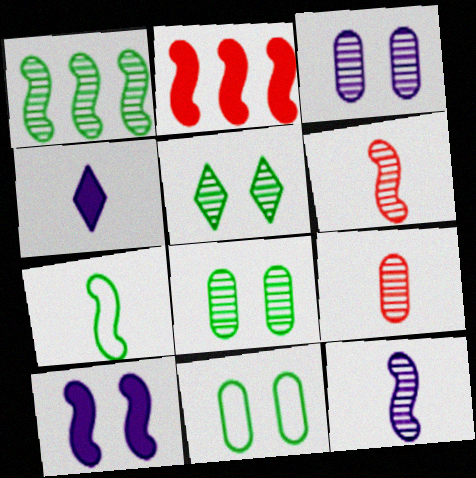[[4, 7, 9]]